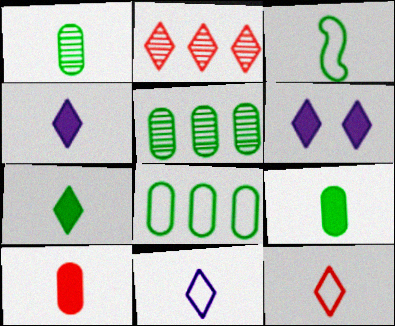[[1, 3, 7]]